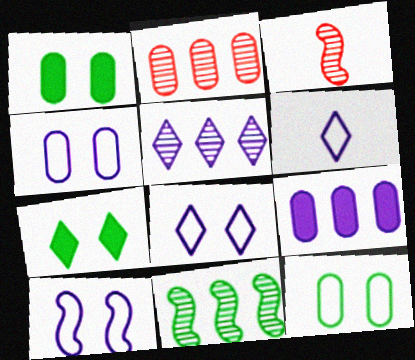[[2, 5, 11], 
[4, 8, 10]]